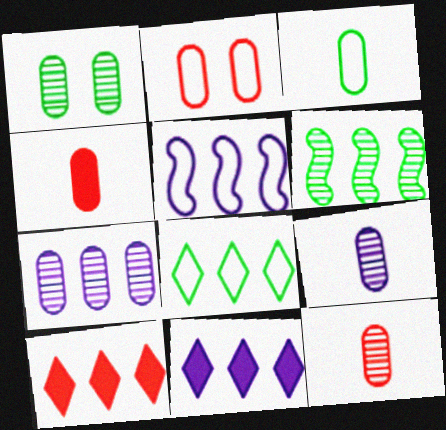[[1, 7, 12], 
[3, 4, 9], 
[5, 7, 11]]